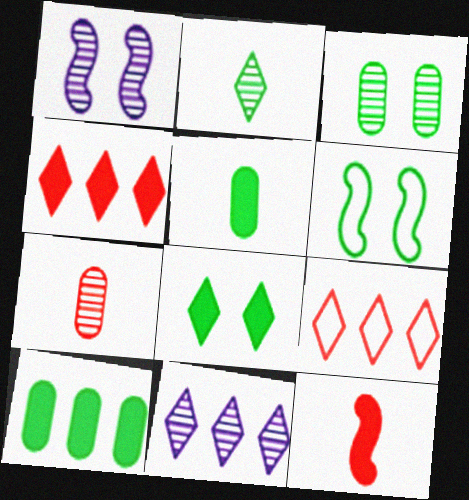[[1, 5, 9], 
[2, 6, 10], 
[3, 6, 8]]